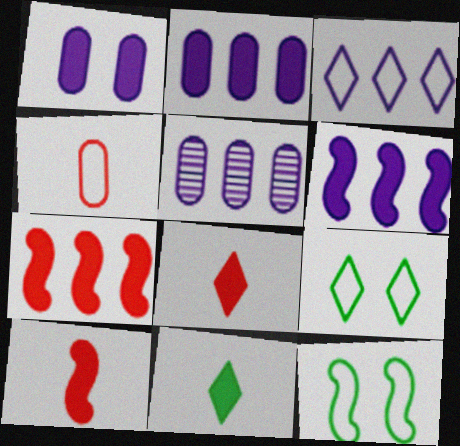[[1, 7, 11], 
[3, 4, 12], 
[3, 5, 6], 
[5, 8, 12], 
[5, 9, 10]]